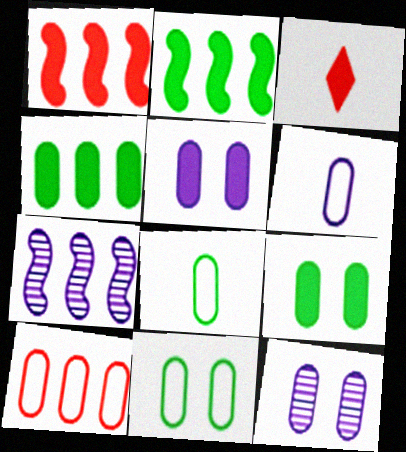[[2, 3, 5], 
[3, 7, 11], 
[6, 10, 11]]